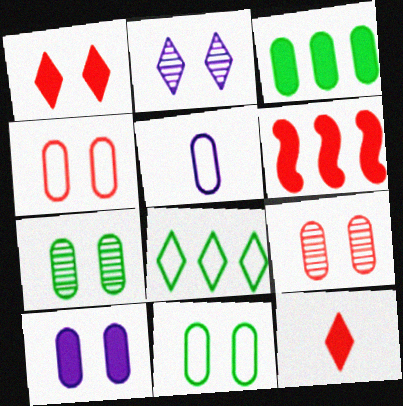[[2, 8, 12], 
[3, 5, 9], 
[4, 7, 10], 
[9, 10, 11]]